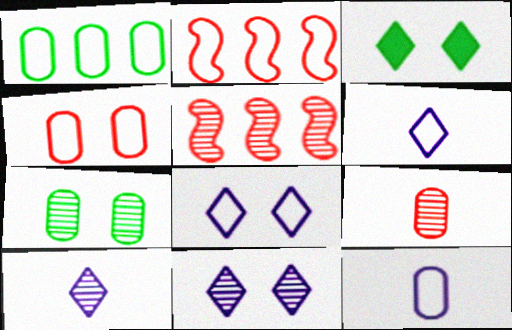[[1, 4, 12], 
[3, 5, 12], 
[5, 7, 10]]